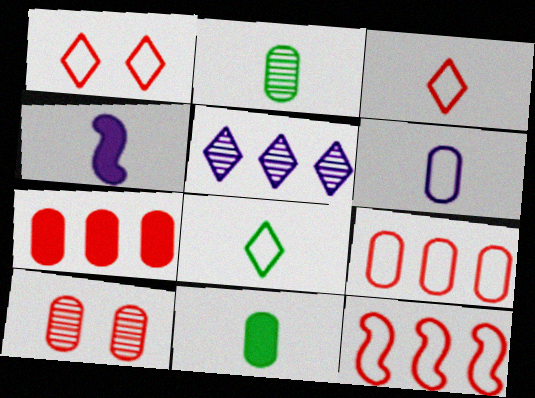[[2, 3, 4]]